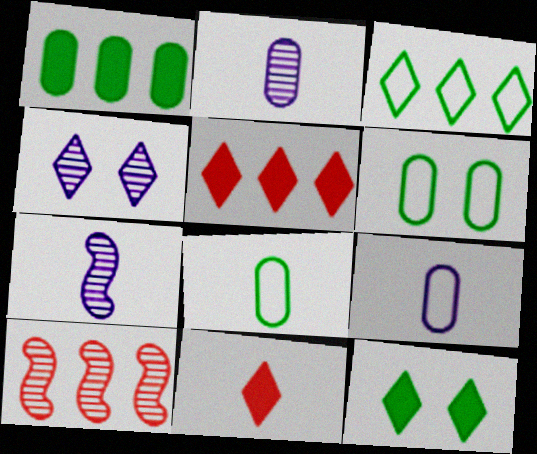[[3, 4, 11], 
[5, 6, 7], 
[7, 8, 11], 
[9, 10, 12]]